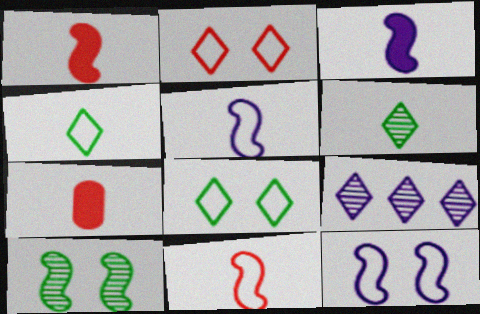[[5, 6, 7]]